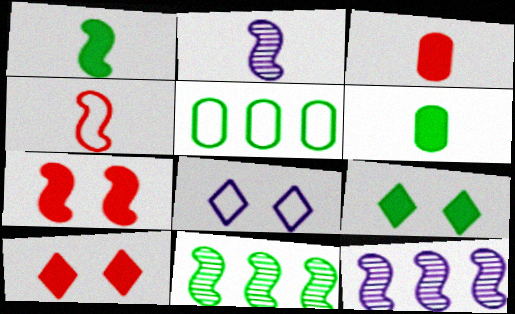[[1, 2, 4], 
[2, 5, 10], 
[3, 8, 11], 
[4, 5, 8]]